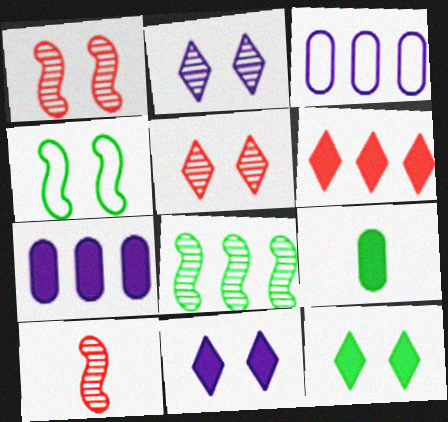[[3, 6, 8], 
[3, 10, 12]]